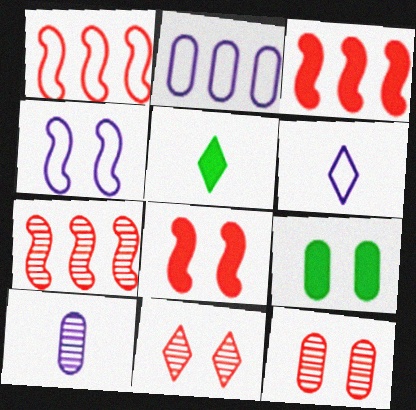[[1, 3, 7], 
[2, 4, 6], 
[4, 9, 11], 
[6, 7, 9]]